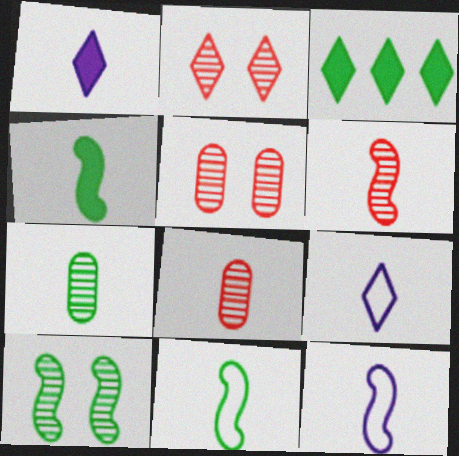[[1, 8, 11], 
[2, 3, 9], 
[3, 5, 12], 
[4, 6, 12], 
[4, 8, 9]]